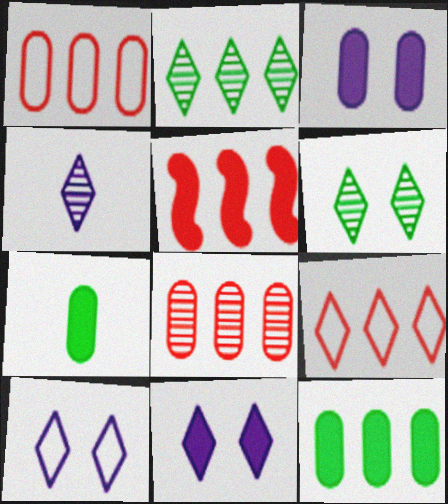[[5, 7, 11], 
[5, 8, 9]]